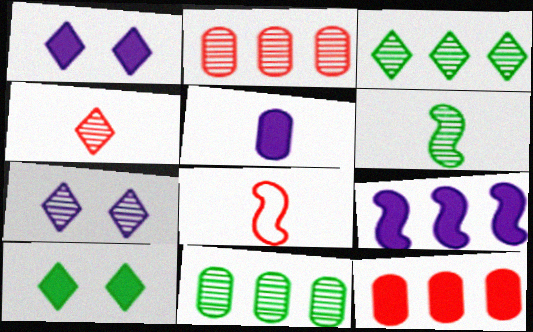[[1, 5, 9], 
[1, 8, 11], 
[2, 6, 7], 
[3, 4, 7]]